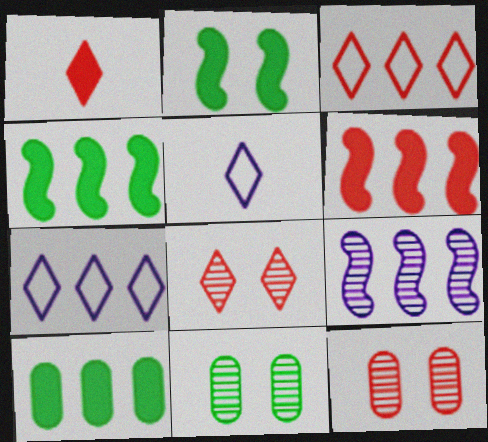[[1, 3, 8], 
[3, 9, 10], 
[4, 5, 12], 
[5, 6, 11]]